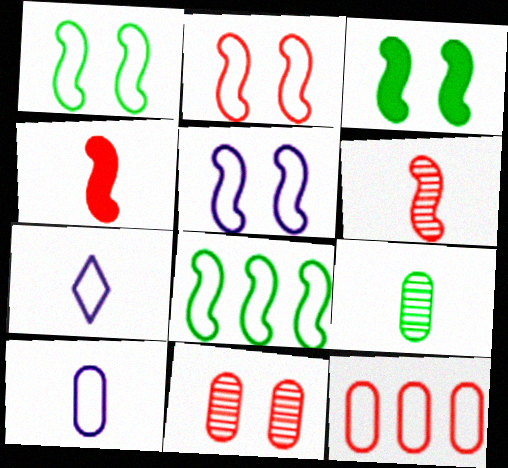[[1, 2, 5], 
[1, 7, 12], 
[4, 7, 9]]